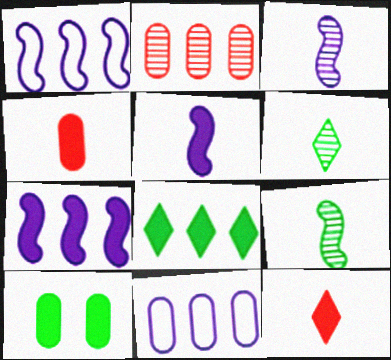[[1, 2, 8], 
[7, 10, 12]]